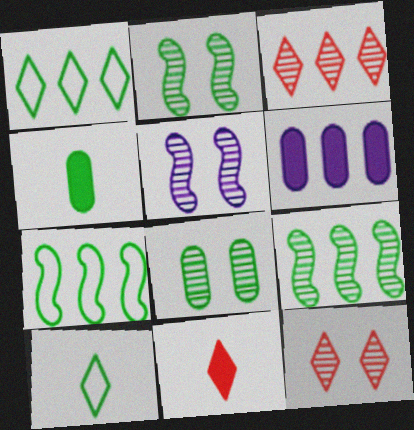[[1, 2, 4], 
[3, 6, 7], 
[5, 8, 12]]